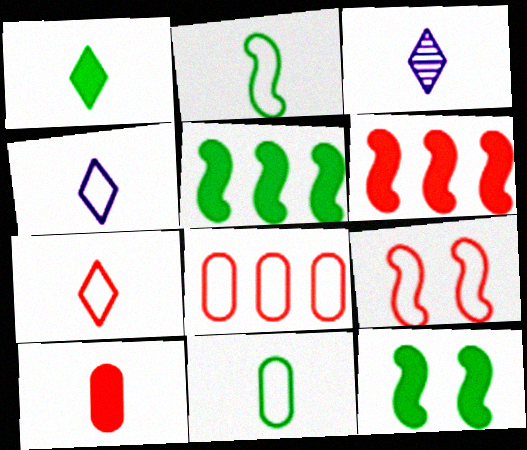[[1, 3, 7], 
[2, 3, 10], 
[3, 8, 12], 
[7, 8, 9]]